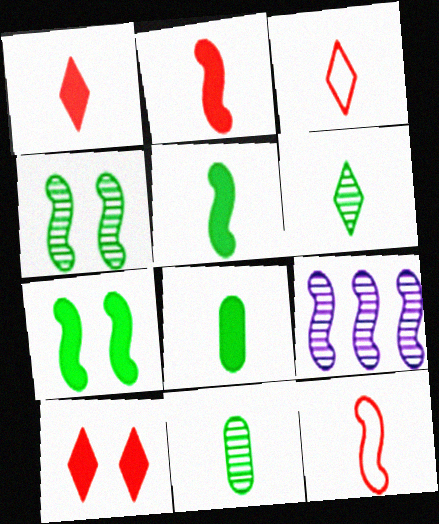[[7, 9, 12]]